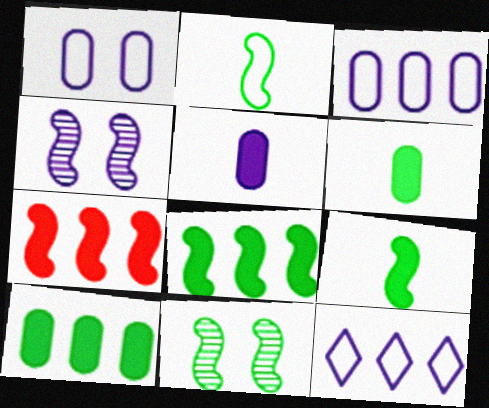[[2, 4, 7], 
[2, 8, 11], 
[4, 5, 12]]